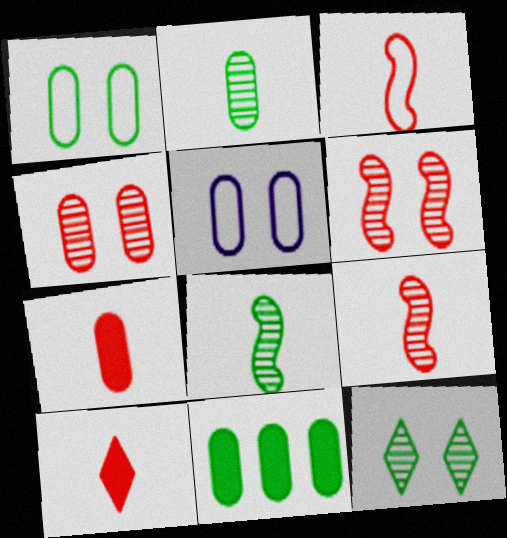[[1, 2, 11]]